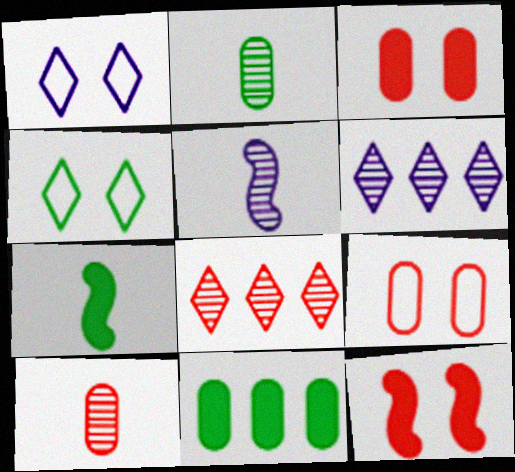[[6, 7, 9]]